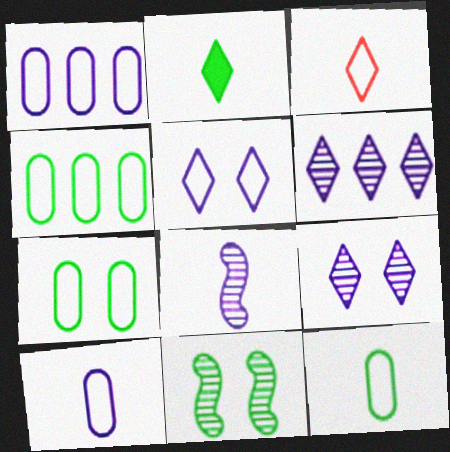[[2, 4, 11], 
[4, 7, 12]]